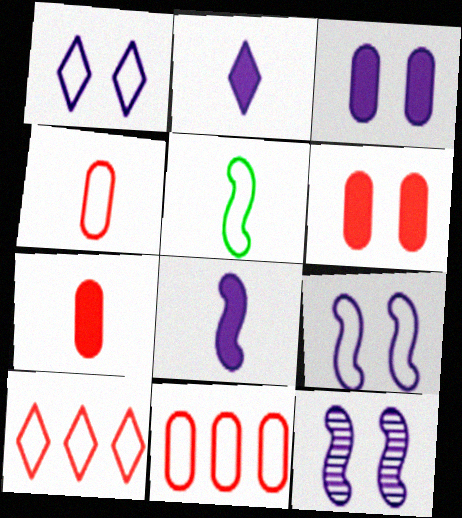[[1, 3, 12], 
[1, 5, 11]]